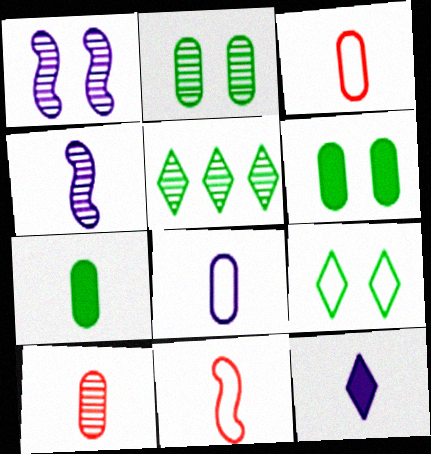[[1, 5, 10], 
[4, 8, 12], 
[7, 8, 10]]